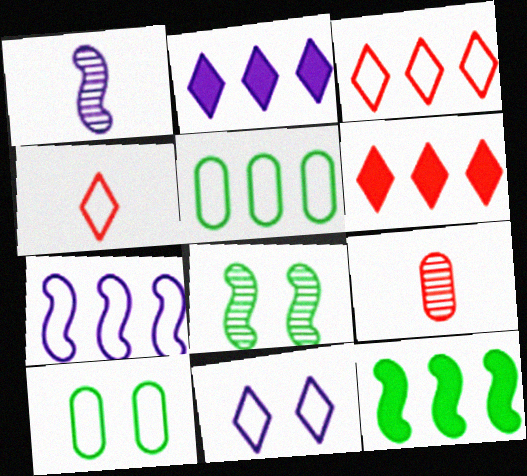[[1, 6, 10], 
[3, 5, 7], 
[4, 7, 10], 
[9, 11, 12]]